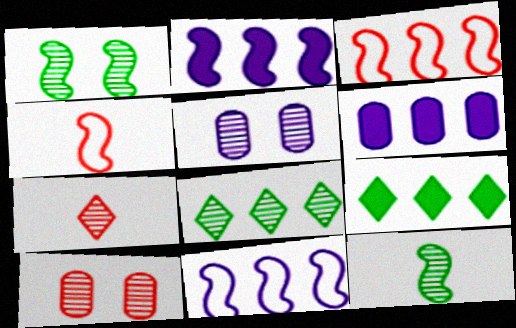[[1, 2, 4], 
[3, 6, 8], 
[4, 5, 9]]